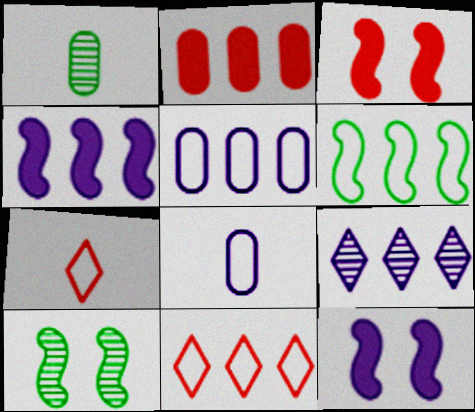[[1, 11, 12], 
[2, 6, 9], 
[4, 5, 9], 
[5, 6, 11], 
[8, 9, 12]]